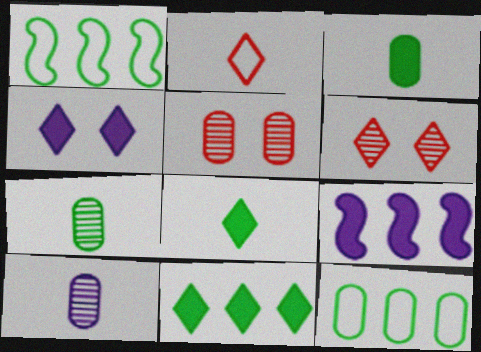[]